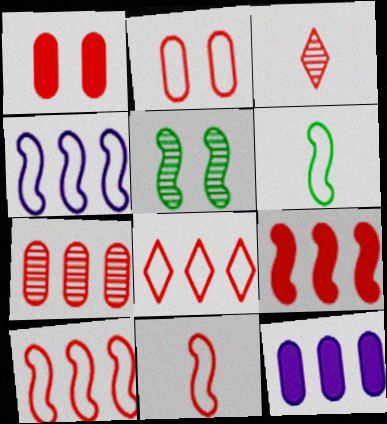[[1, 3, 10], 
[2, 3, 9], 
[2, 8, 11], 
[7, 8, 9]]